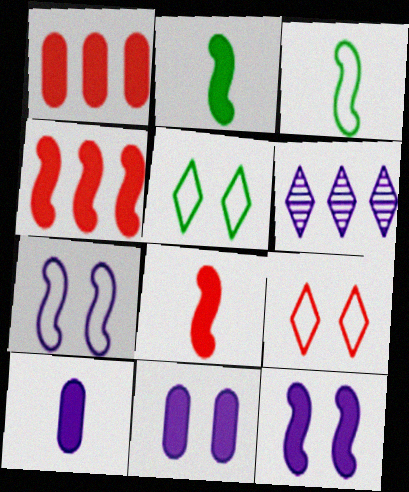[[2, 4, 12], 
[6, 7, 10]]